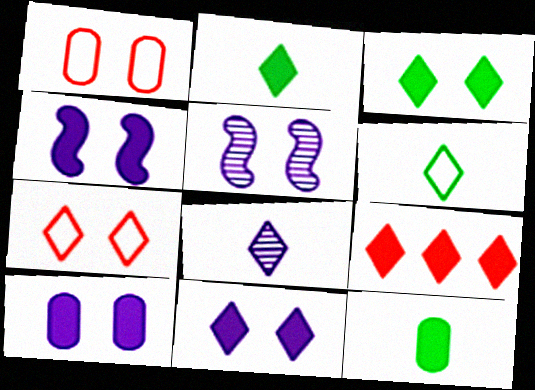[[1, 3, 5], 
[2, 9, 11], 
[4, 9, 12], 
[4, 10, 11]]